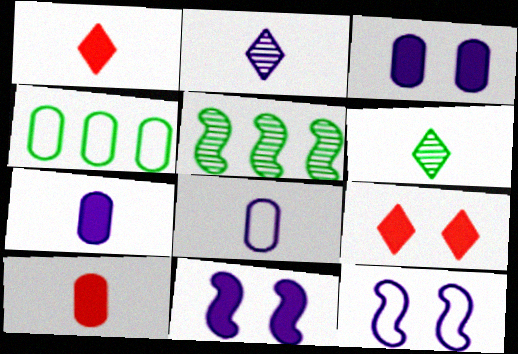[[5, 8, 9]]